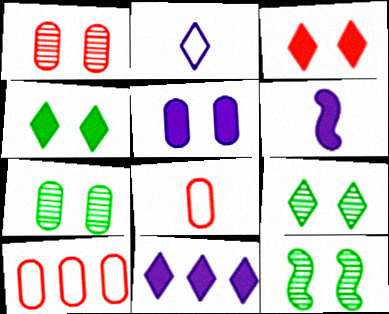[[5, 6, 11], 
[6, 9, 10], 
[7, 9, 12], 
[8, 11, 12]]